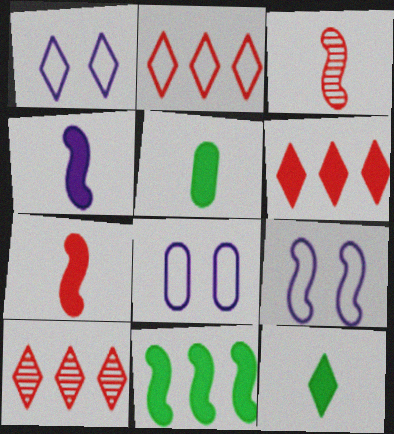[[1, 8, 9], 
[1, 10, 12], 
[2, 6, 10], 
[3, 9, 11], 
[5, 9, 10]]